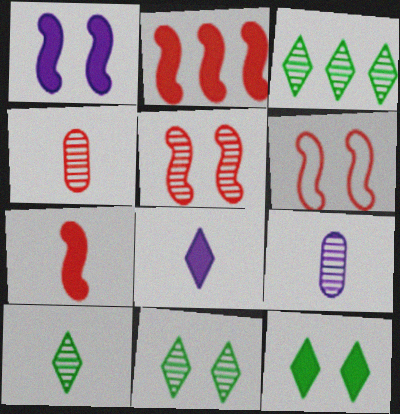[[3, 5, 9], 
[3, 10, 11]]